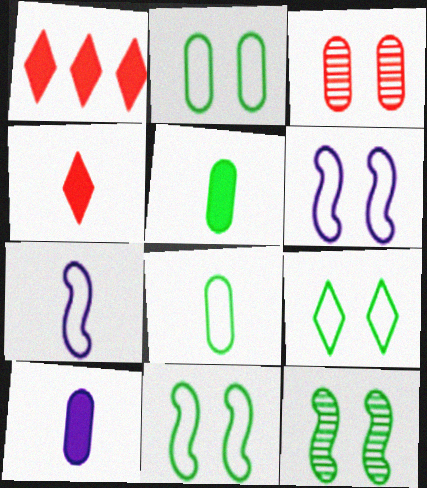[[2, 9, 11]]